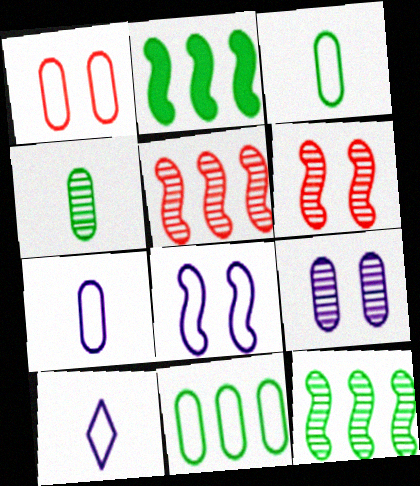[[1, 7, 11]]